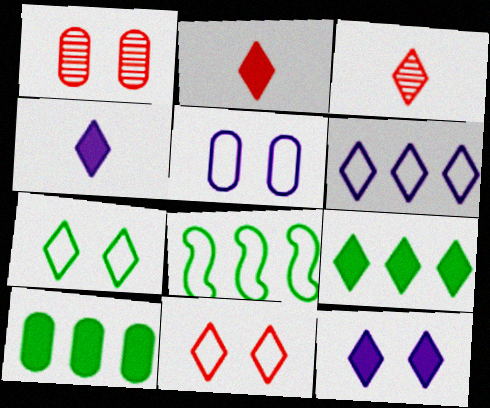[[1, 4, 8], 
[2, 9, 12]]